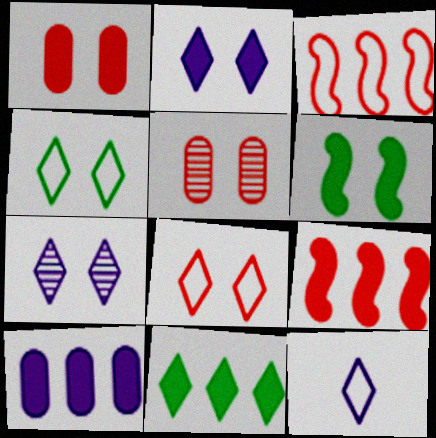[[1, 2, 6], 
[9, 10, 11]]